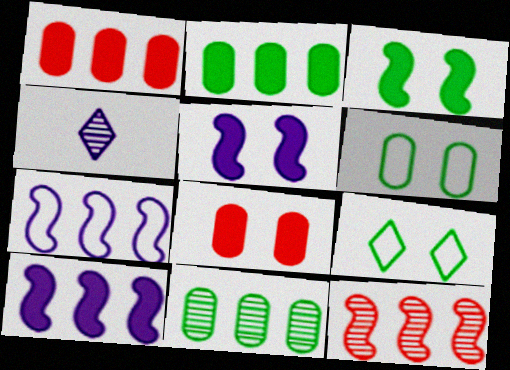[]